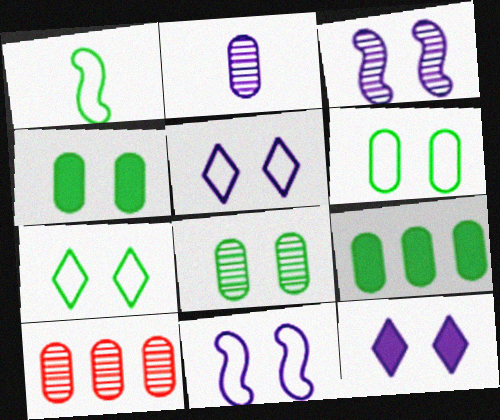[[1, 10, 12], 
[2, 8, 10], 
[4, 6, 8]]